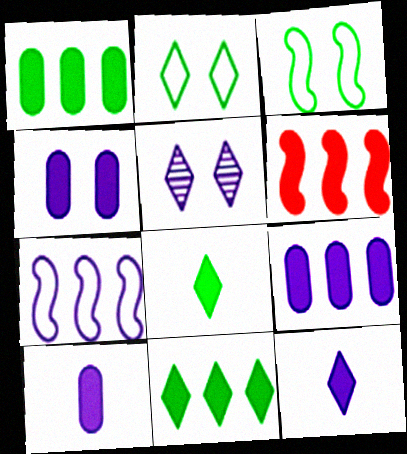[[4, 6, 8], 
[4, 9, 10], 
[5, 7, 10], 
[6, 9, 11]]